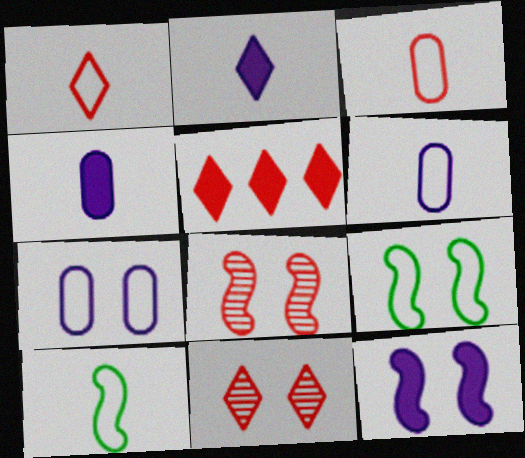[[1, 5, 11], 
[1, 6, 10], 
[3, 5, 8], 
[8, 9, 12]]